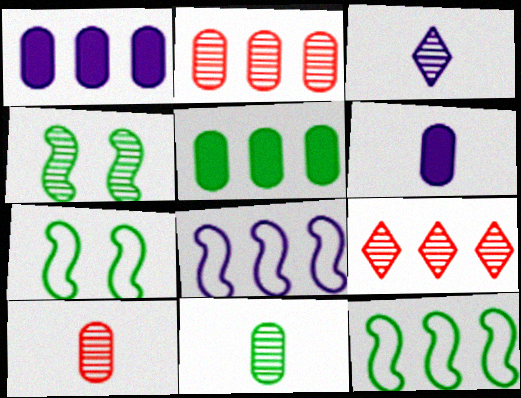[[1, 9, 12], 
[2, 3, 4], 
[5, 8, 9], 
[6, 7, 9]]